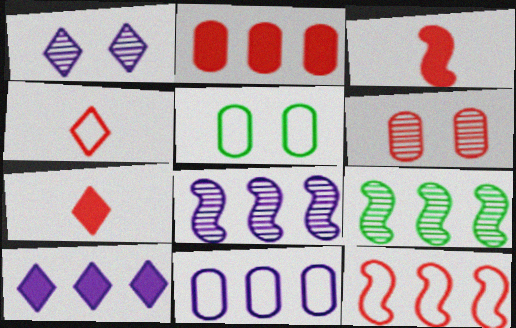[[5, 7, 8], 
[6, 7, 12], 
[8, 10, 11]]